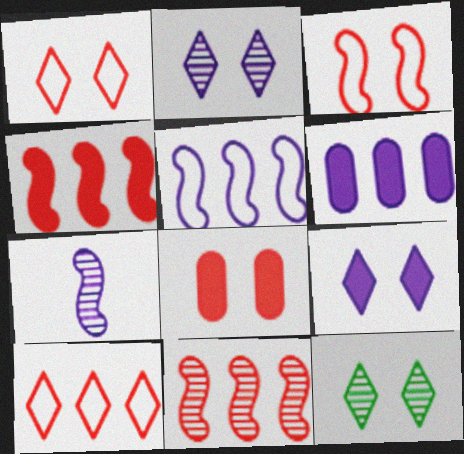[[1, 9, 12]]